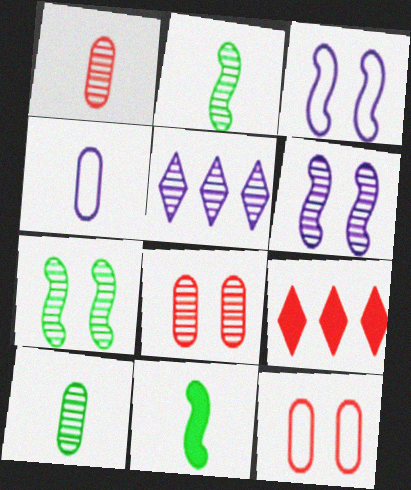[[1, 5, 7], 
[2, 5, 8], 
[3, 9, 10], 
[4, 7, 9], 
[5, 11, 12]]